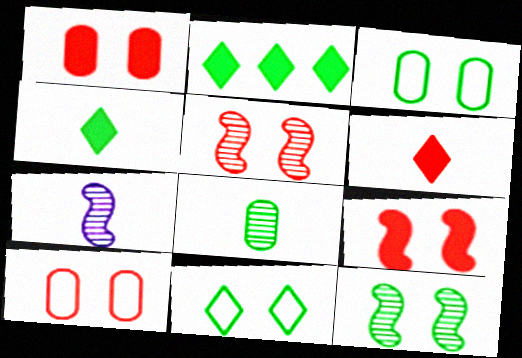[[2, 7, 10]]